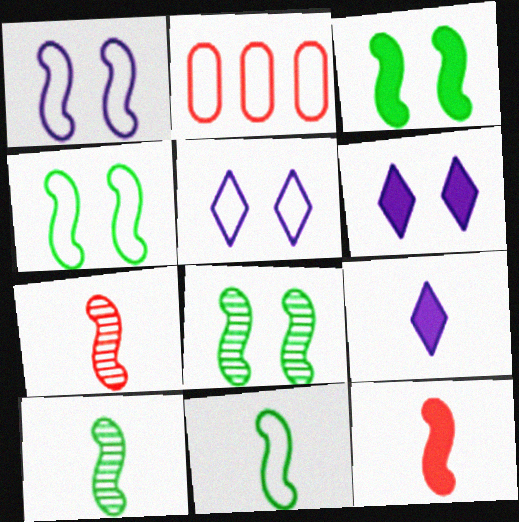[[2, 5, 11], 
[2, 6, 10], 
[2, 8, 9], 
[3, 4, 8]]